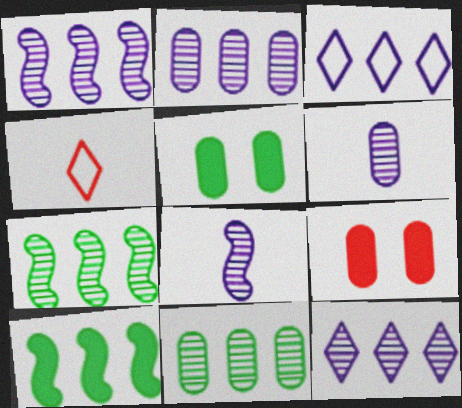[[1, 2, 12], 
[1, 4, 5]]